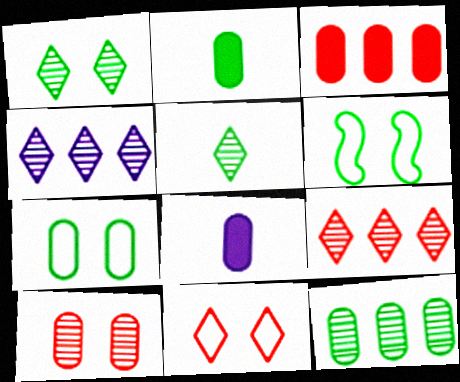[[2, 7, 12], 
[6, 8, 9]]